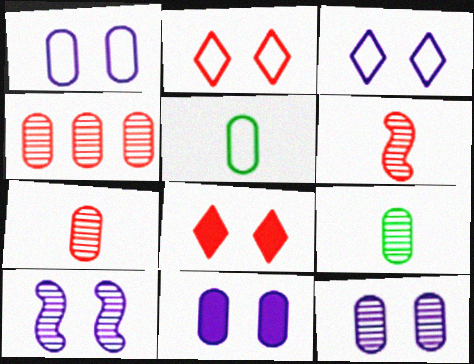[[1, 11, 12], 
[3, 10, 11], 
[4, 5, 11], 
[4, 9, 12]]